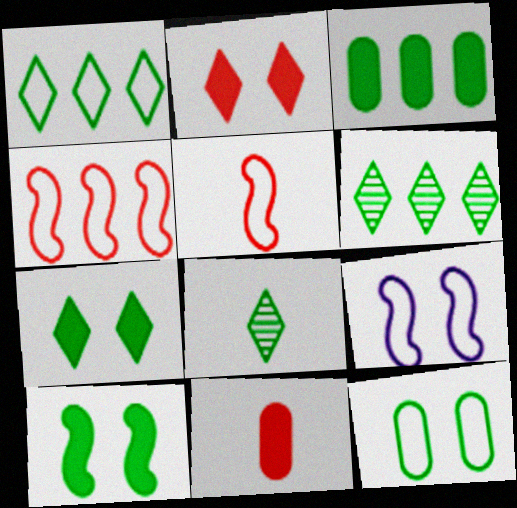[[1, 7, 8], 
[6, 9, 11]]